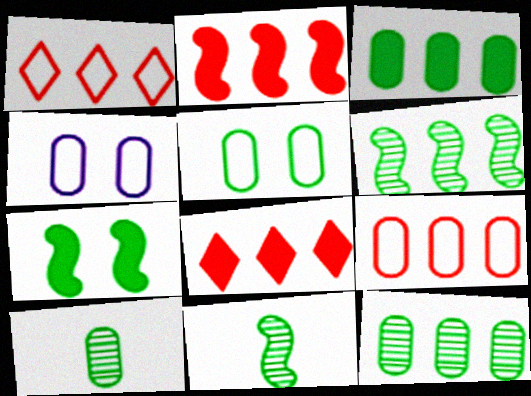[[3, 5, 10], 
[4, 8, 11]]